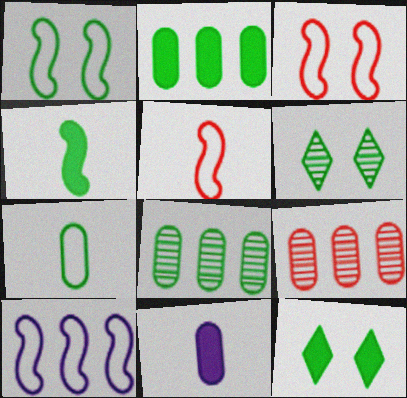[[1, 5, 10], 
[2, 4, 12]]